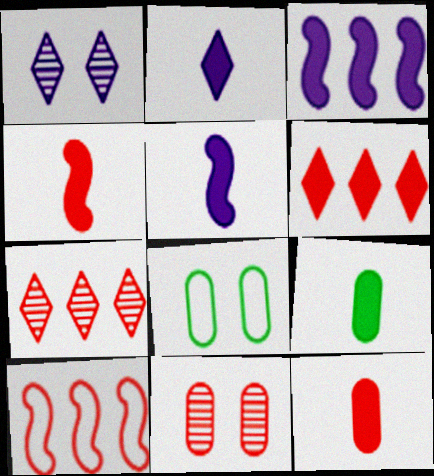[[1, 9, 10], 
[2, 4, 9], 
[5, 7, 8]]